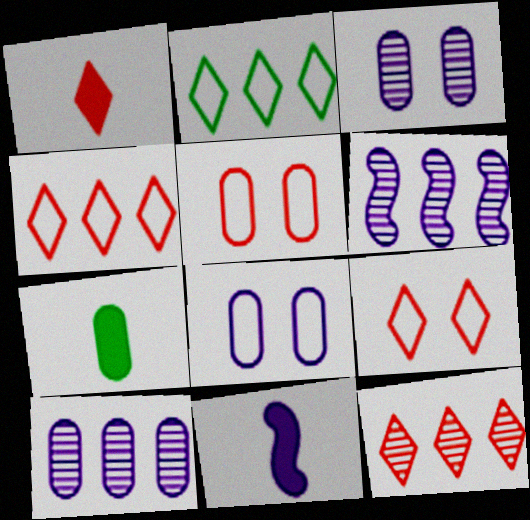[[1, 7, 11], 
[1, 9, 12], 
[5, 7, 10], 
[6, 7, 9]]